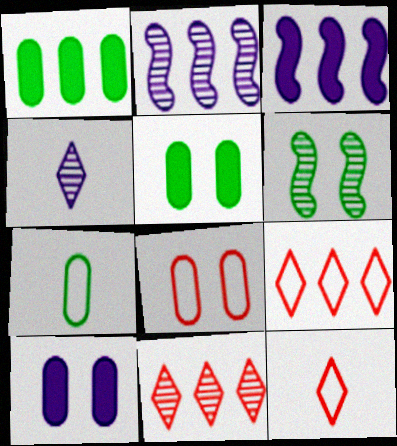[[1, 2, 9], 
[2, 5, 12]]